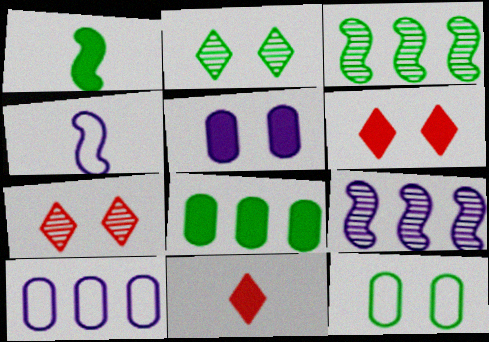[[1, 7, 10], 
[4, 7, 8], 
[9, 11, 12]]